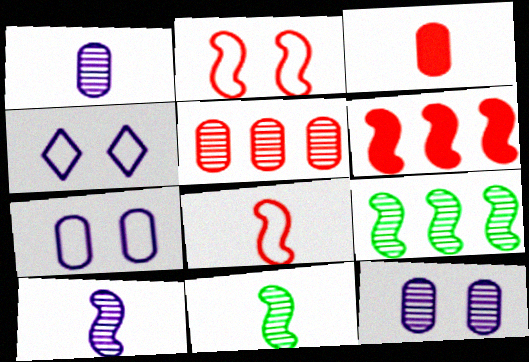[[3, 4, 9]]